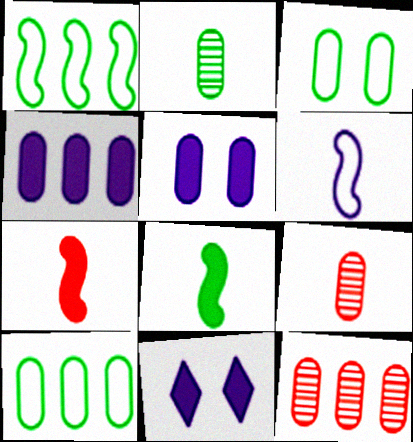[[1, 9, 11], 
[3, 4, 9], 
[4, 10, 12], 
[5, 9, 10]]